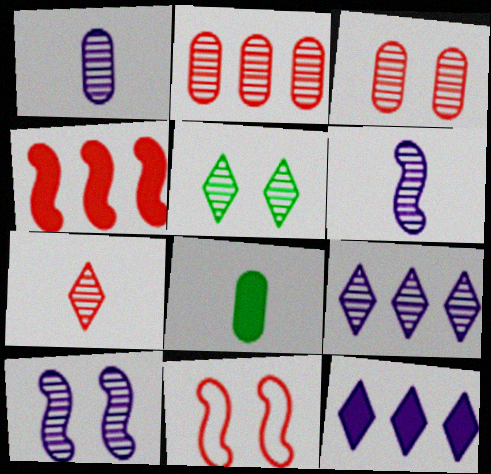[[1, 9, 10], 
[2, 5, 6], 
[3, 5, 10], 
[5, 7, 9], 
[8, 9, 11]]